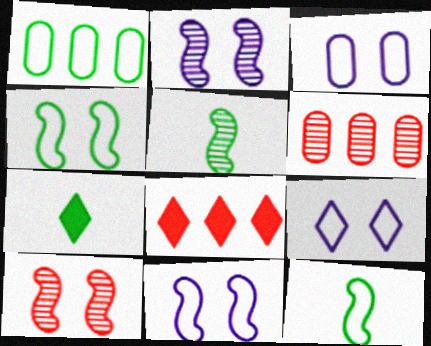[[3, 5, 8], 
[3, 9, 11], 
[6, 7, 11]]